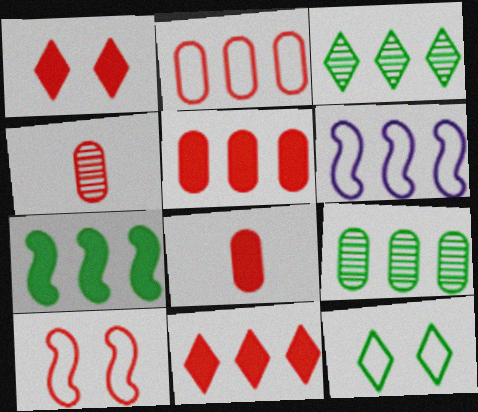[[3, 5, 6], 
[4, 10, 11], 
[6, 9, 11]]